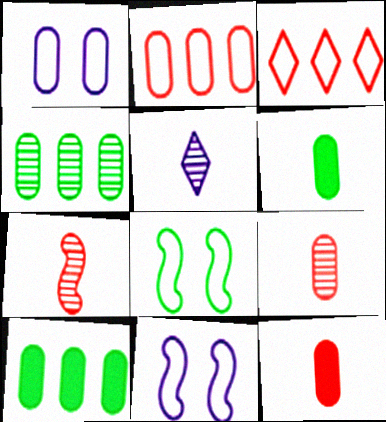[[1, 4, 12], 
[1, 9, 10]]